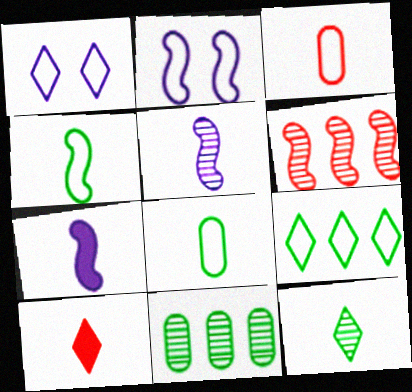[[2, 3, 9], 
[2, 10, 11], 
[3, 7, 12], 
[5, 8, 10]]